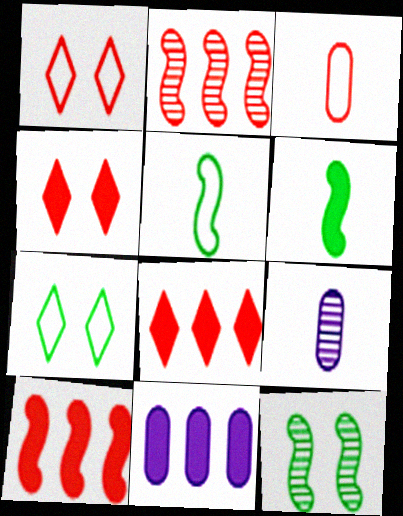[[2, 3, 4], 
[4, 6, 11], 
[7, 9, 10]]